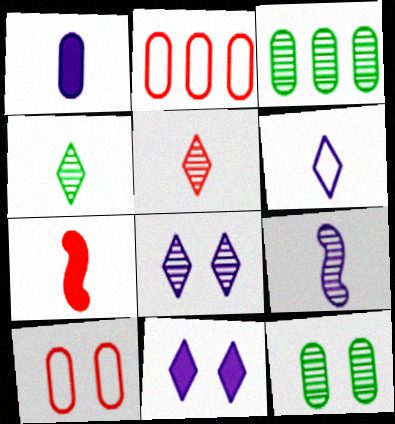[[1, 2, 12], 
[1, 3, 10], 
[1, 6, 9]]